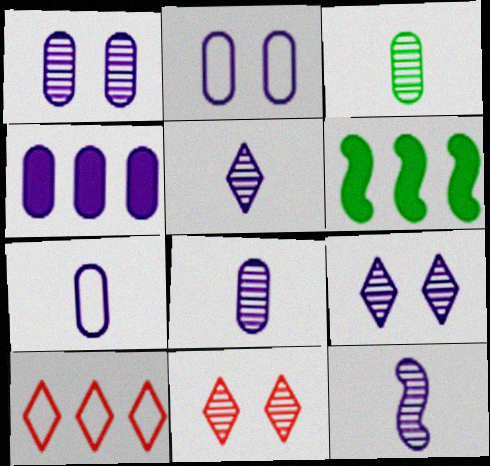[[1, 4, 7], 
[2, 4, 8], 
[5, 8, 12], 
[6, 7, 11]]